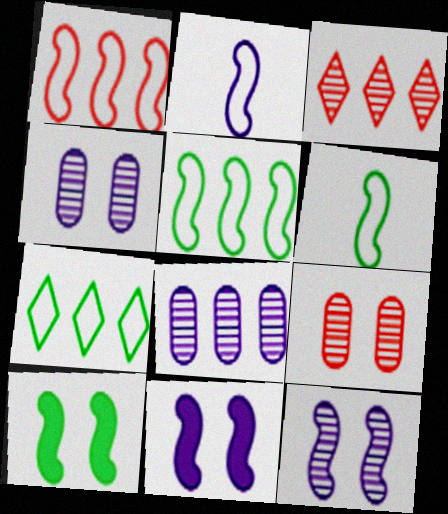[]